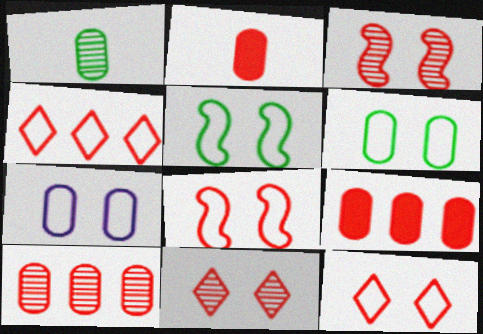[[1, 7, 9], 
[2, 3, 4], 
[5, 7, 12]]